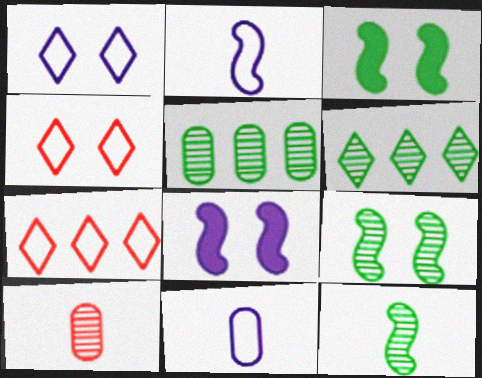[]